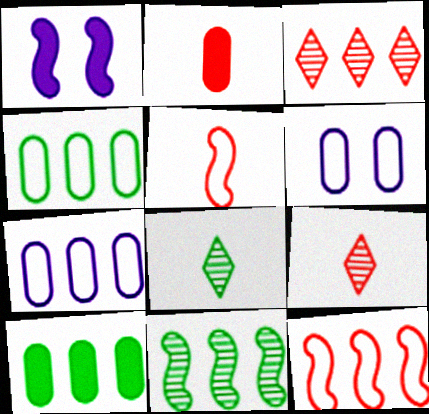[[1, 4, 9], 
[1, 5, 11], 
[2, 5, 9]]